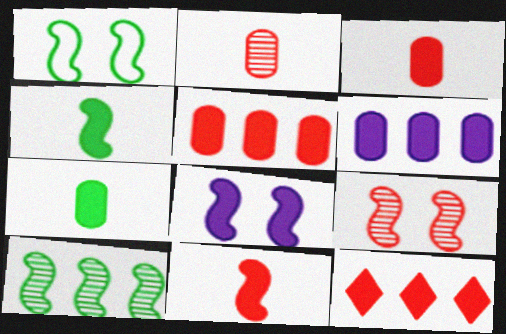[[1, 4, 10], 
[1, 8, 9], 
[7, 8, 12]]